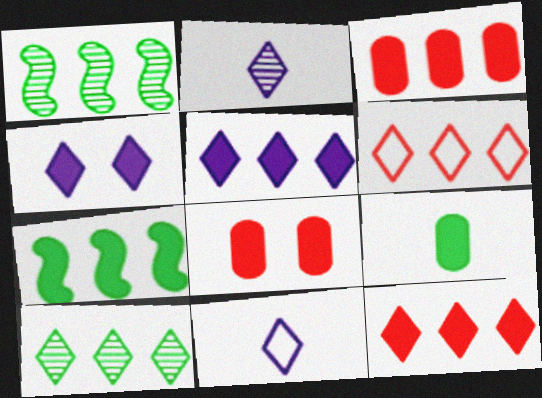[[1, 8, 11], 
[3, 5, 7], 
[5, 6, 10]]